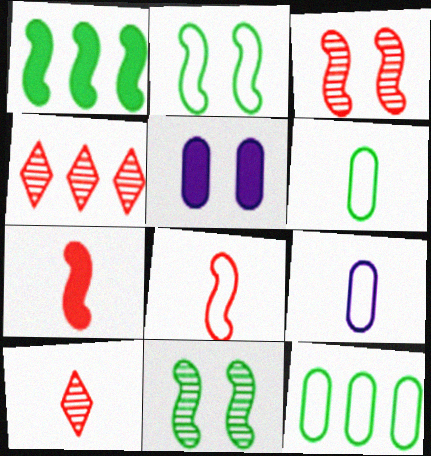[]